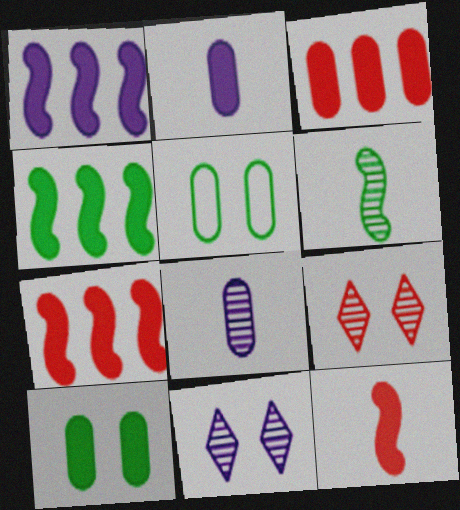[[1, 4, 7], 
[2, 3, 10], 
[3, 5, 8]]